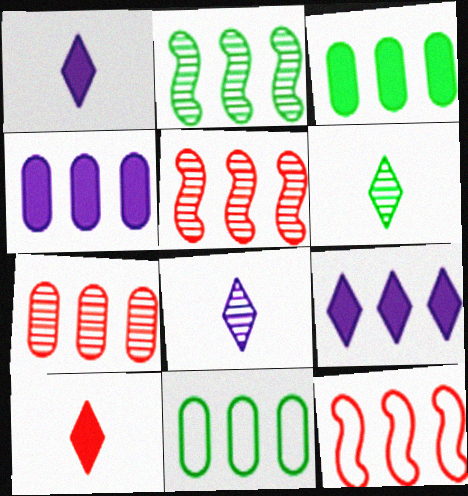[[4, 7, 11], 
[5, 9, 11]]